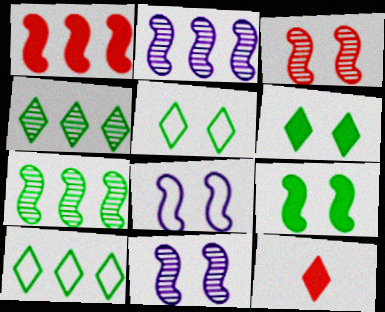[[3, 8, 9]]